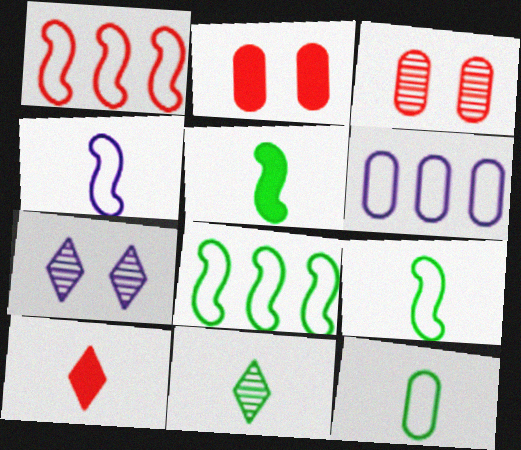[[1, 3, 10], 
[5, 11, 12]]